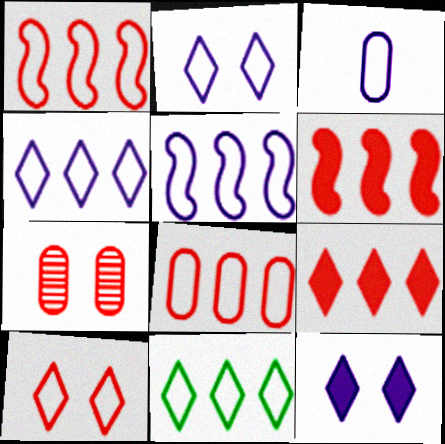[[2, 3, 5], 
[5, 8, 11]]